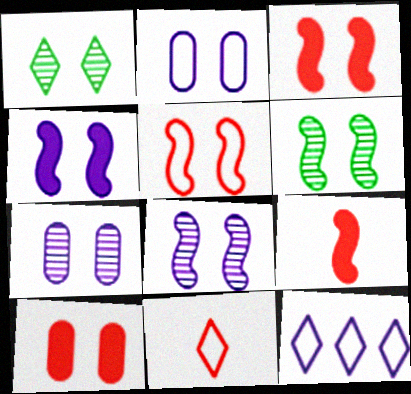[[1, 2, 3], 
[4, 5, 6]]